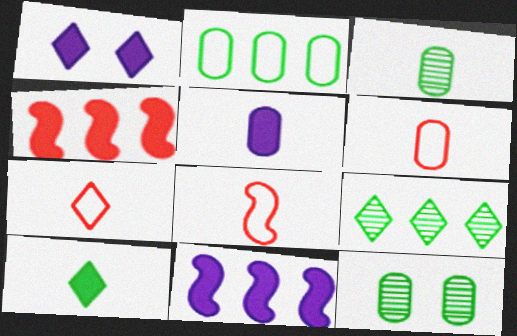[[1, 5, 11], 
[1, 7, 9], 
[3, 5, 6], 
[6, 7, 8], 
[7, 11, 12]]